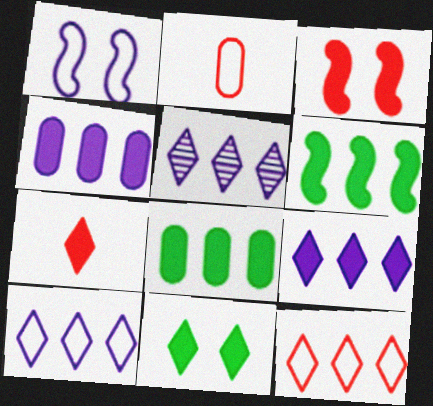[[5, 9, 10], 
[7, 9, 11]]